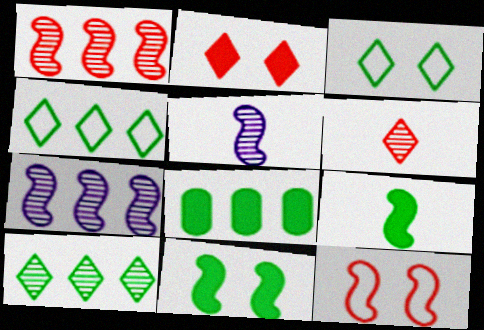[[7, 9, 12]]